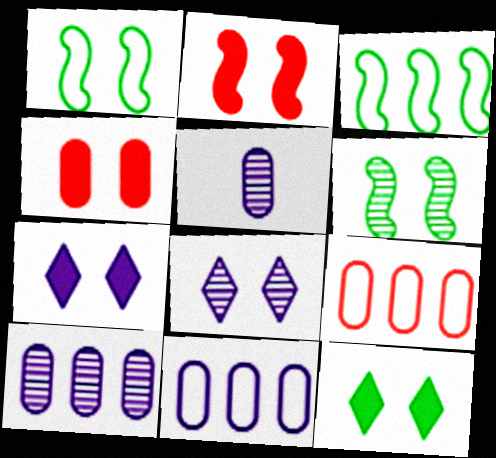[[1, 4, 8]]